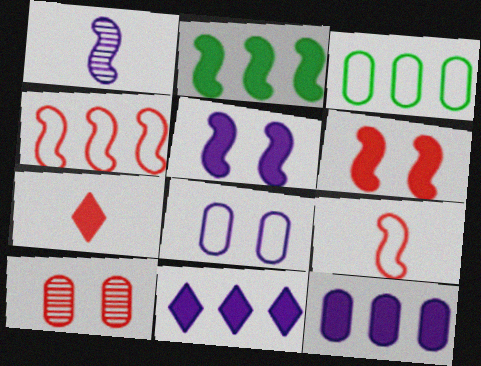[[1, 8, 11], 
[4, 7, 10]]